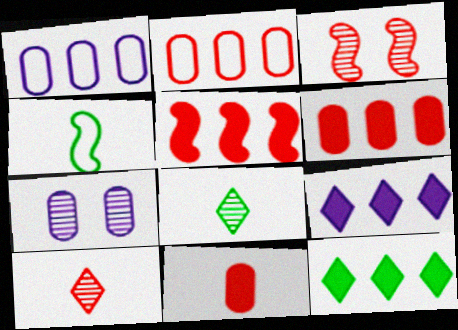[]